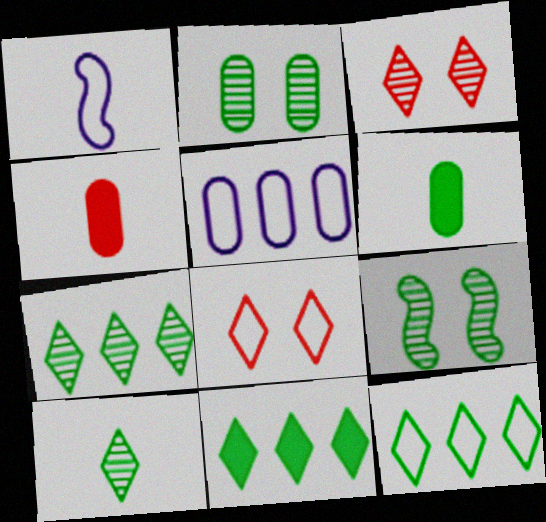[[1, 4, 10], 
[2, 4, 5], 
[6, 9, 12], 
[7, 11, 12]]